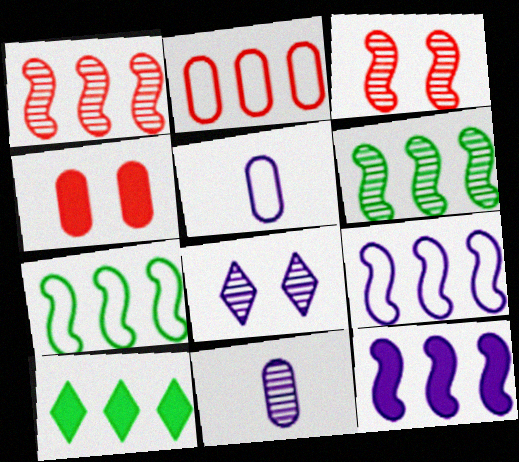[[1, 7, 12], 
[3, 5, 10], 
[5, 8, 12]]